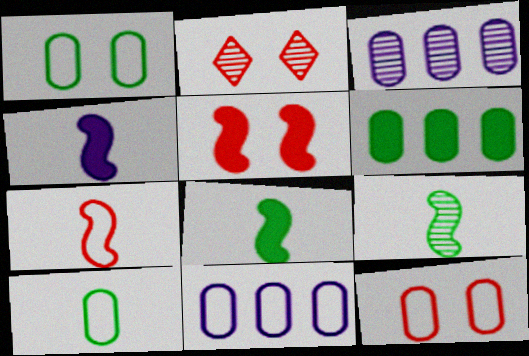[[2, 3, 9], 
[2, 5, 12], 
[2, 8, 11], 
[4, 7, 9], 
[10, 11, 12]]